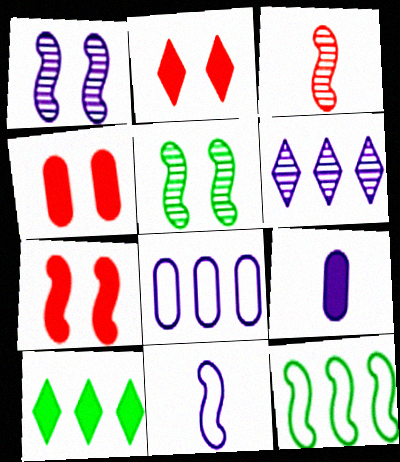[[2, 4, 7], 
[7, 9, 10]]